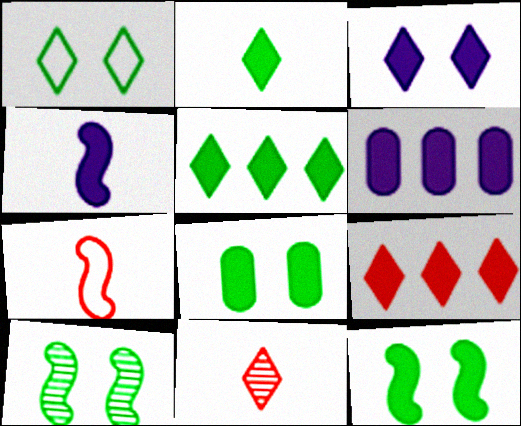[[1, 8, 10], 
[2, 3, 9], 
[3, 4, 6], 
[4, 8, 9]]